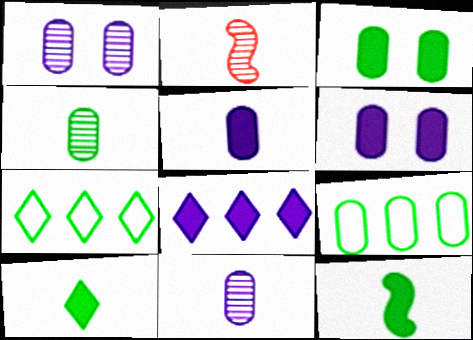[[2, 6, 7], 
[3, 4, 9]]